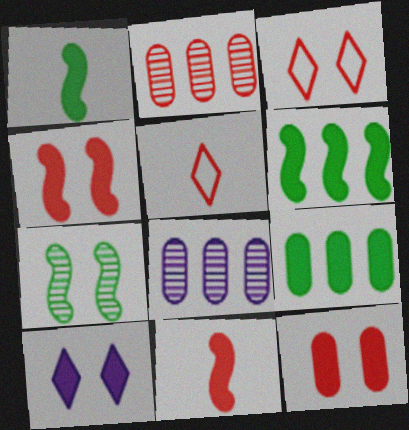[[1, 3, 8], 
[2, 3, 11], 
[2, 4, 5], 
[9, 10, 11]]